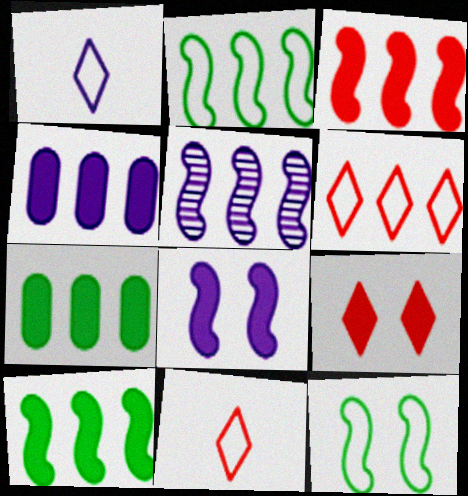[[2, 3, 5], 
[5, 6, 7]]